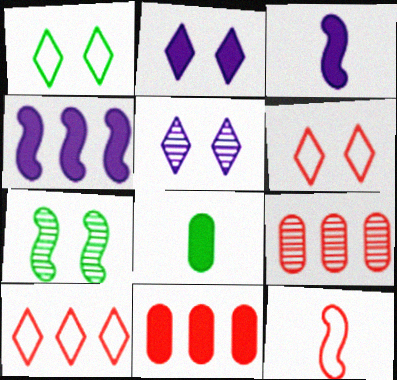[[1, 3, 9], 
[4, 7, 12]]